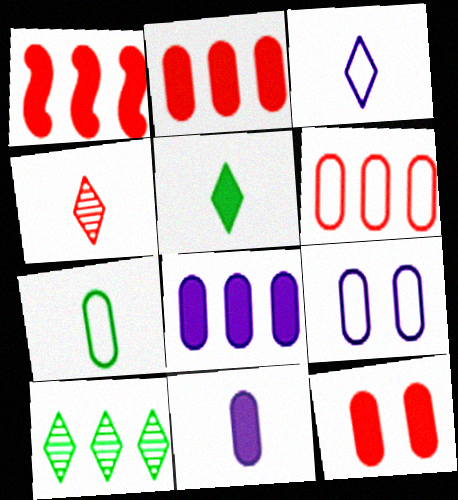[[3, 4, 5], 
[6, 7, 9]]